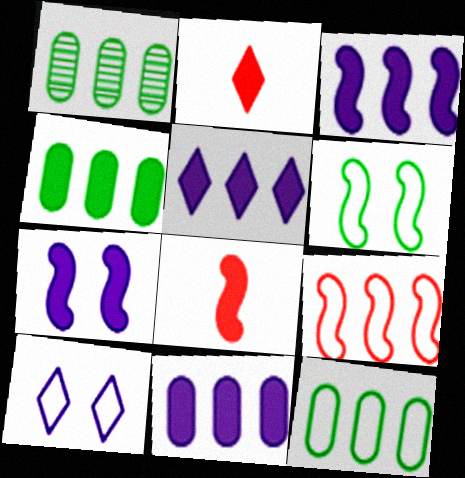[[1, 4, 12], 
[1, 5, 9], 
[1, 8, 10], 
[2, 4, 7], 
[3, 5, 11]]